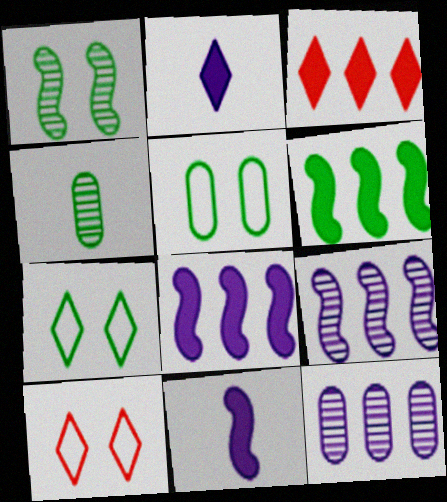[[4, 6, 7], 
[4, 8, 10]]